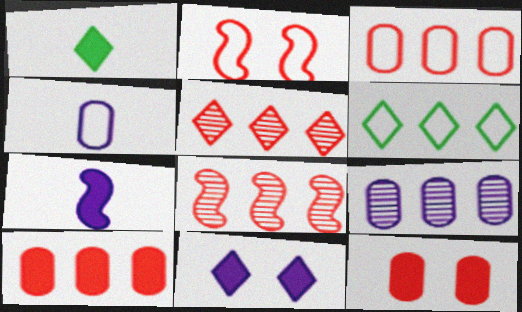[[1, 2, 9], 
[2, 4, 6]]